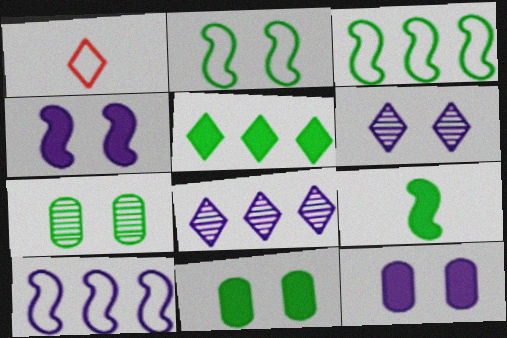[[1, 5, 6], 
[5, 9, 11]]